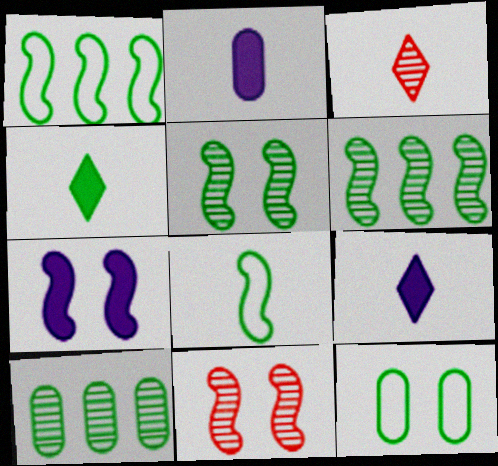[[2, 3, 8], 
[4, 6, 12]]